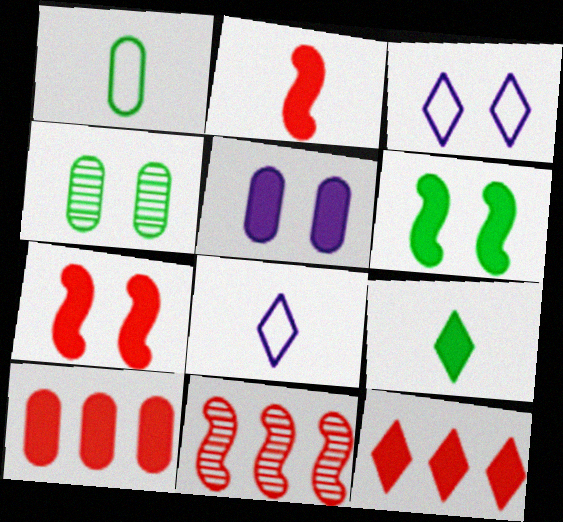[[3, 4, 7]]